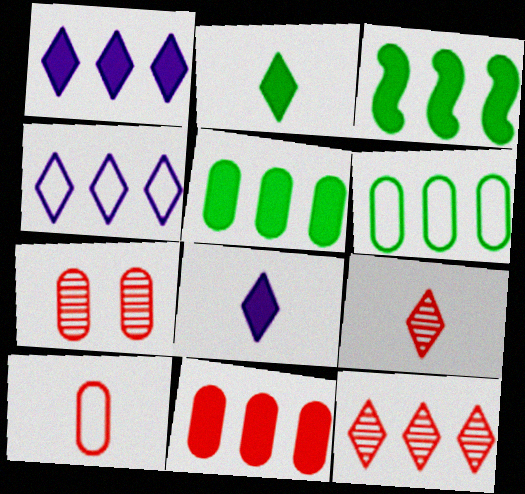[[1, 3, 11], 
[7, 10, 11]]